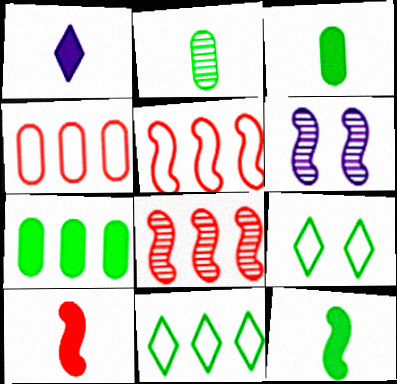[[1, 3, 10], 
[5, 6, 12]]